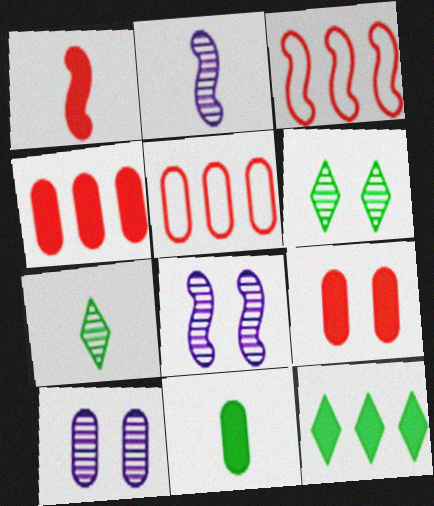[[5, 10, 11]]